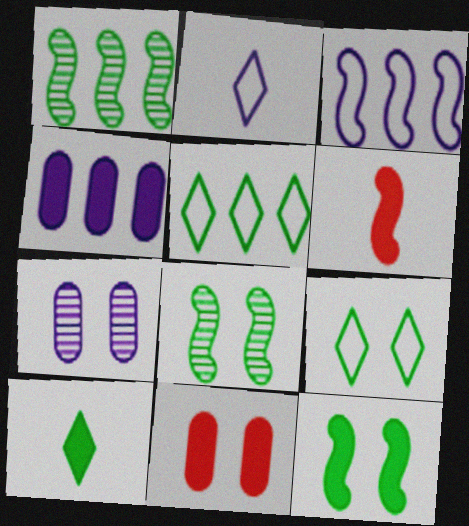[[1, 2, 11], 
[3, 6, 8], 
[5, 6, 7]]